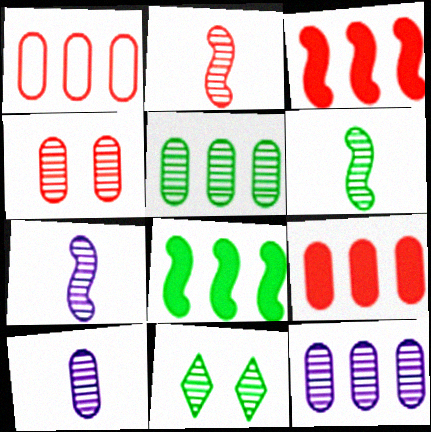[[2, 6, 7], 
[2, 11, 12], 
[4, 5, 10], 
[5, 6, 11]]